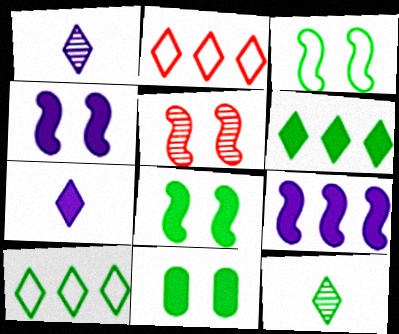[[3, 4, 5]]